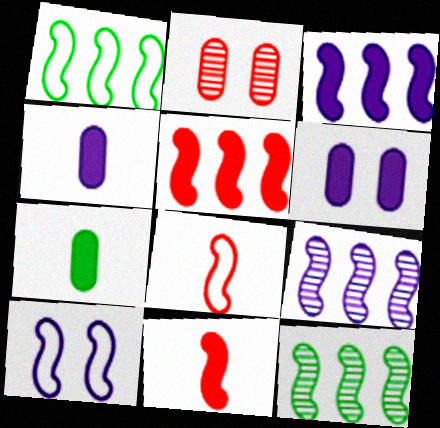[[1, 5, 9], 
[1, 8, 10], 
[10, 11, 12]]